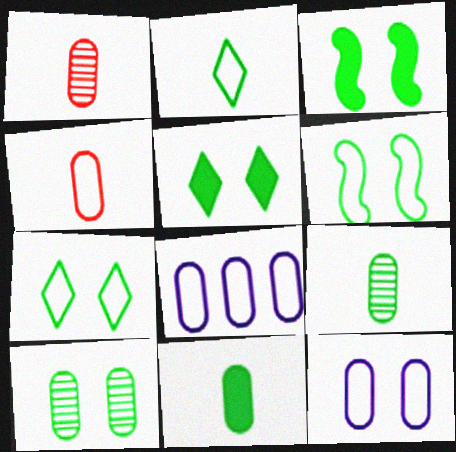[[3, 7, 10], 
[5, 6, 10]]